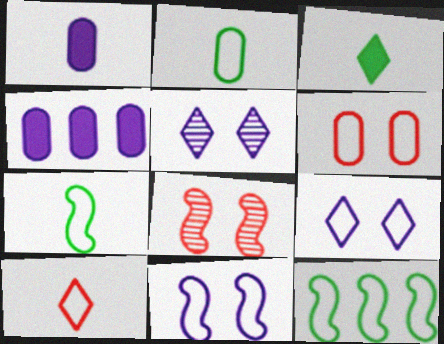[]